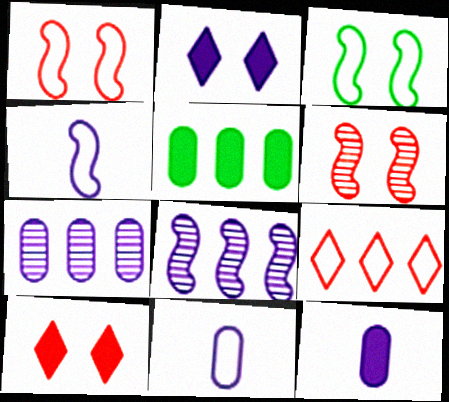[[2, 4, 7], 
[2, 8, 11], 
[3, 9, 11], 
[5, 8, 9]]